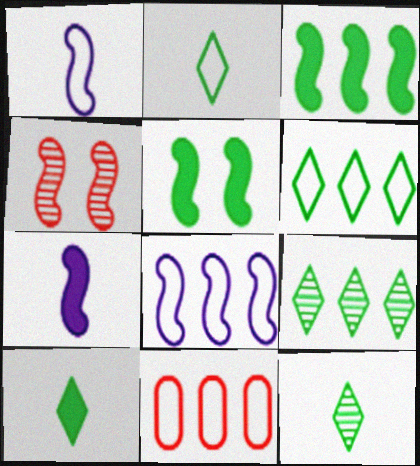[[1, 3, 4], 
[2, 10, 12], 
[6, 8, 11]]